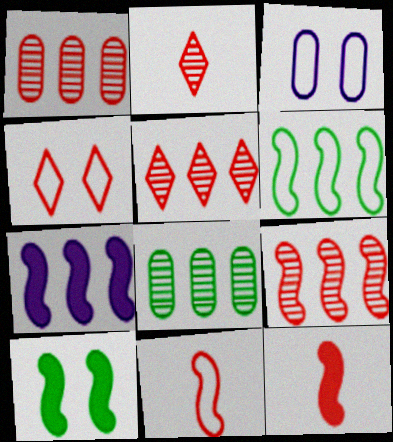[[1, 4, 12], 
[1, 5, 9], 
[6, 7, 9], 
[7, 10, 12]]